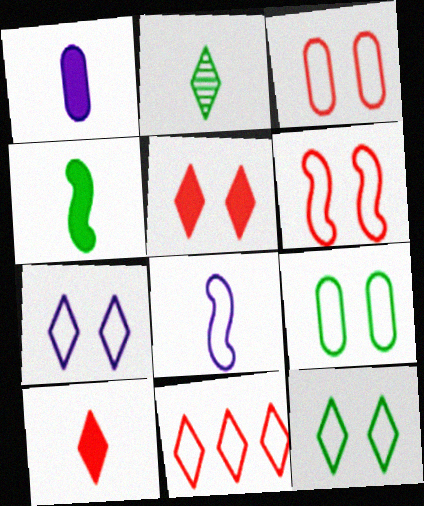[[1, 4, 10], 
[6, 7, 9], 
[8, 9, 11]]